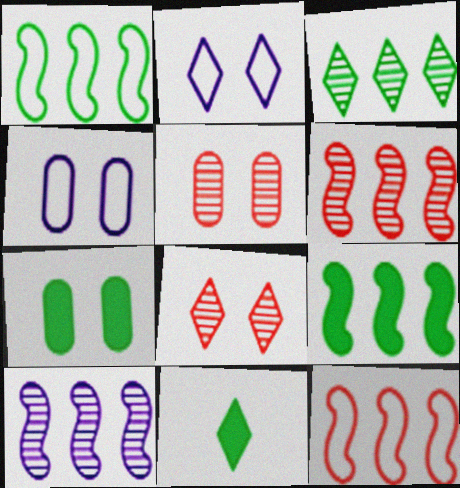[[4, 5, 7], 
[4, 6, 11], 
[7, 9, 11], 
[9, 10, 12]]